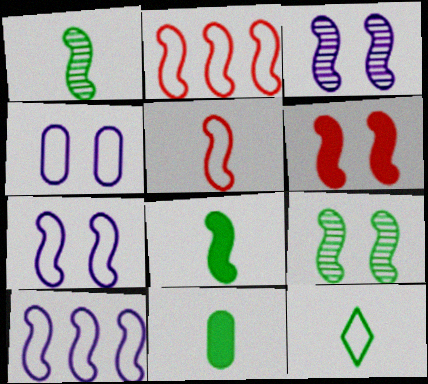[[1, 6, 10], 
[1, 11, 12], 
[2, 3, 8], 
[2, 4, 12], 
[6, 7, 9]]